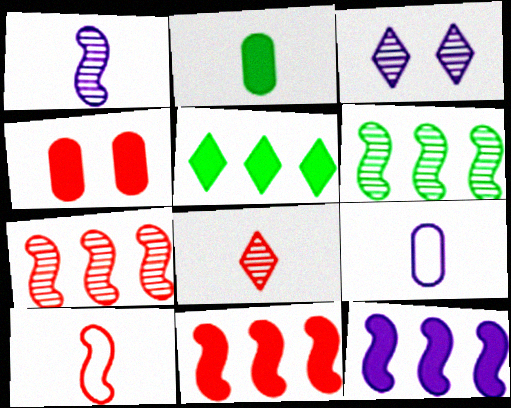[[3, 9, 12]]